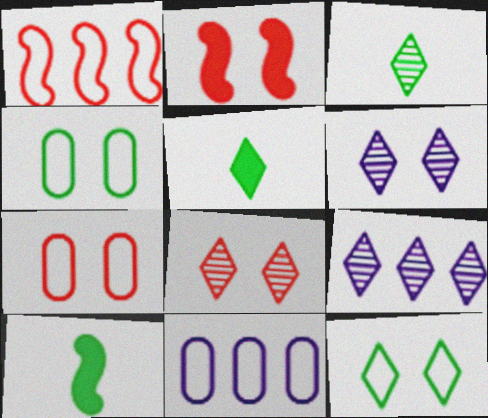[[2, 3, 11], 
[2, 4, 6], 
[2, 7, 8], 
[3, 8, 9], 
[7, 9, 10], 
[8, 10, 11]]